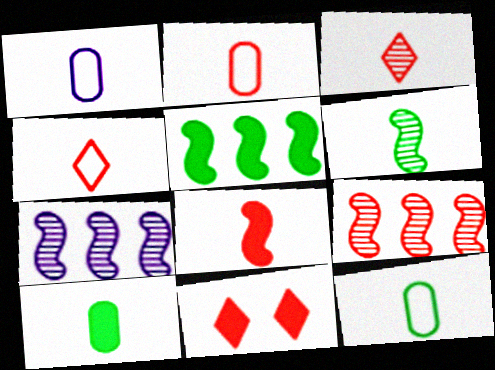[[1, 2, 12], 
[2, 3, 8], 
[2, 9, 11], 
[7, 11, 12]]